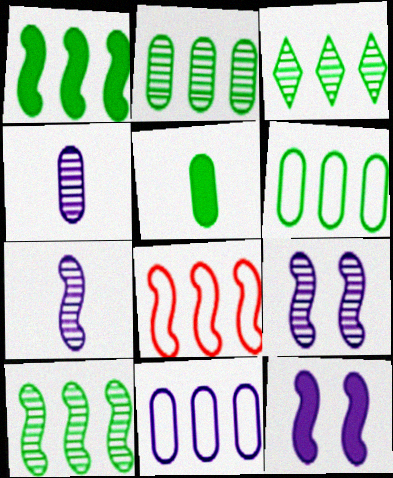[[1, 3, 6], 
[2, 3, 10]]